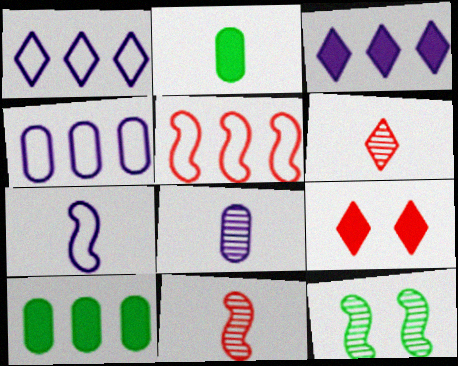[[2, 6, 7]]